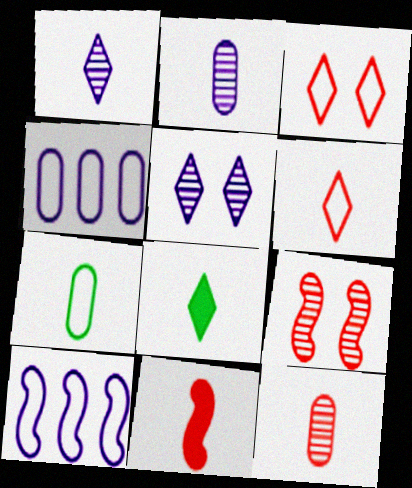[[1, 6, 8], 
[1, 7, 11], 
[3, 7, 10], 
[4, 8, 9], 
[6, 11, 12]]